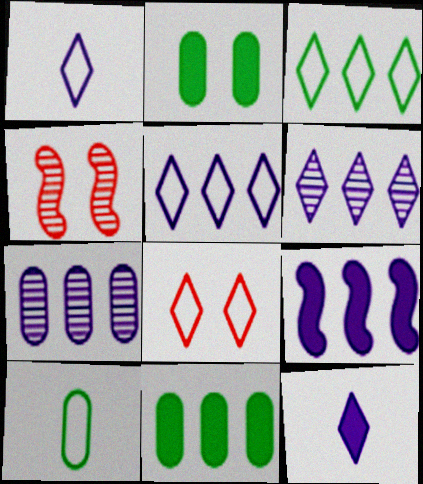[[1, 3, 8], 
[1, 4, 11], 
[5, 7, 9]]